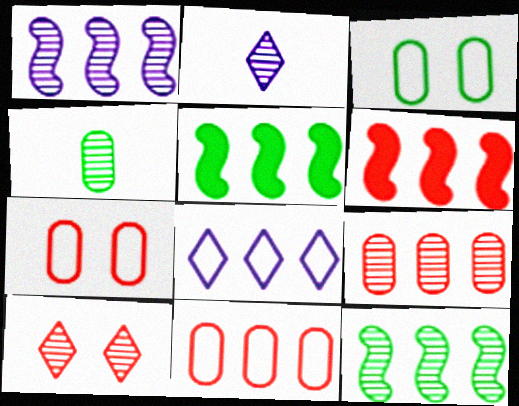[[1, 4, 10], 
[2, 3, 6], 
[2, 5, 7], 
[5, 8, 9]]